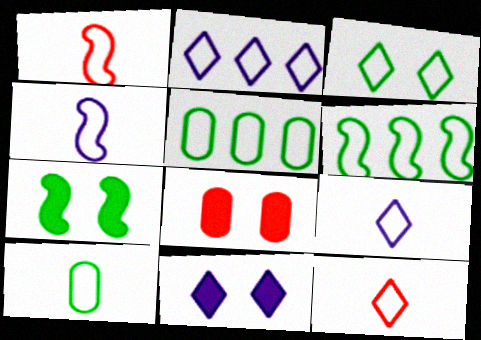[[1, 9, 10], 
[2, 3, 12], 
[3, 6, 10], 
[4, 10, 12], 
[7, 8, 11]]